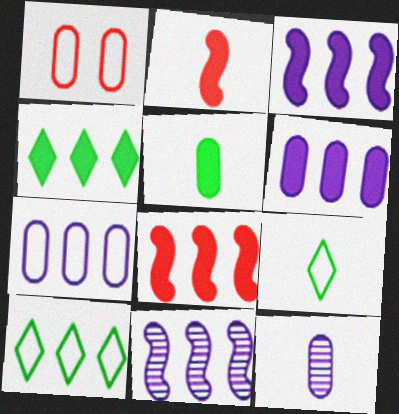[[2, 9, 12], 
[4, 6, 8]]